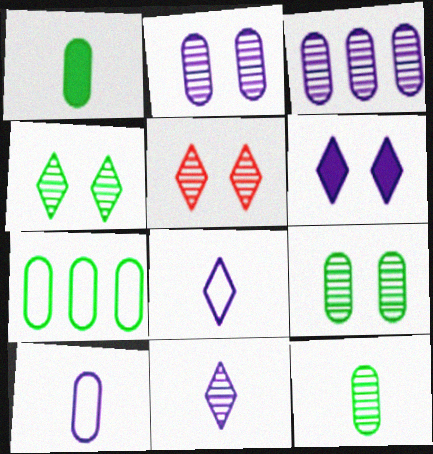[[1, 7, 9]]